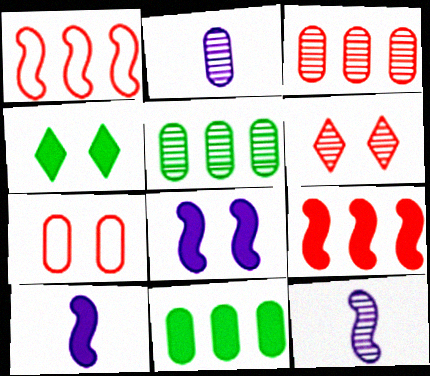[[1, 2, 4], 
[2, 7, 11], 
[5, 6, 12]]